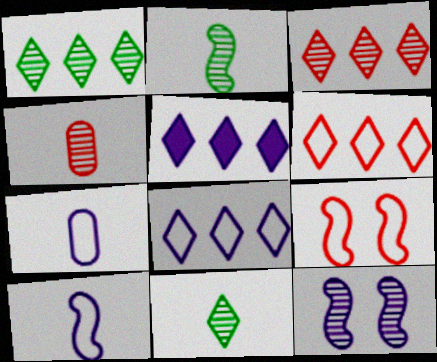[[1, 4, 12], 
[1, 5, 6], 
[5, 7, 12]]